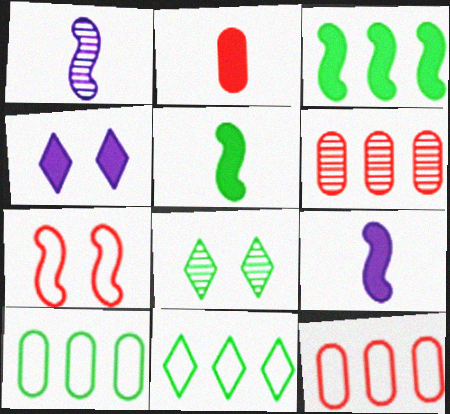[[1, 3, 7], 
[1, 6, 8], 
[2, 3, 4], 
[5, 8, 10], 
[8, 9, 12]]